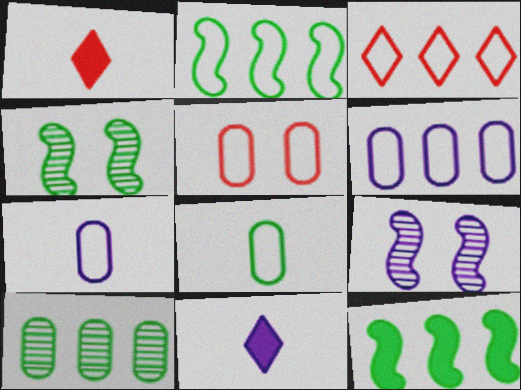[[1, 4, 6], 
[2, 3, 6], 
[5, 6, 8], 
[6, 9, 11]]